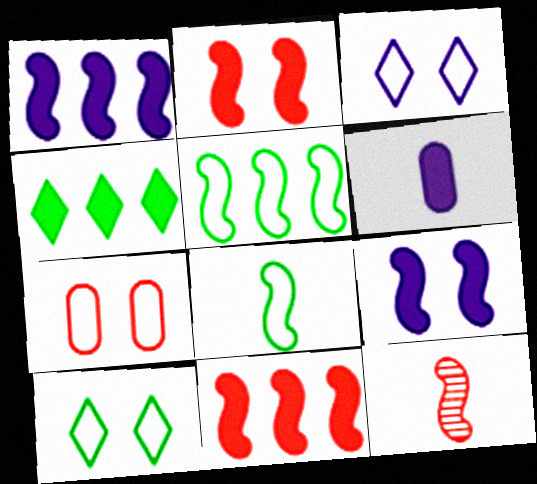[[2, 4, 6], 
[5, 9, 12]]